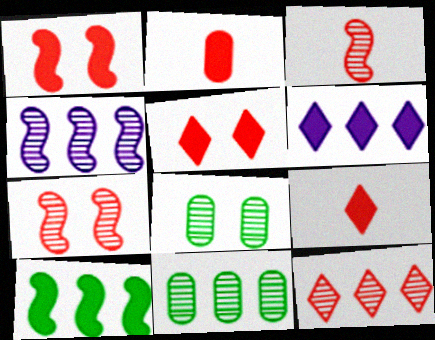[[4, 11, 12]]